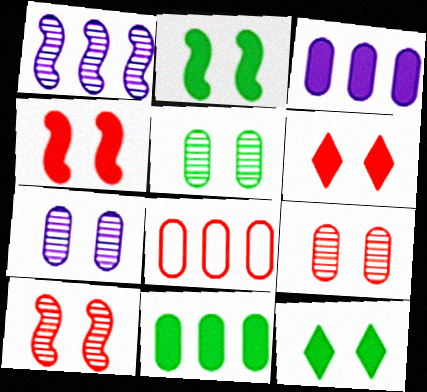[[5, 7, 9]]